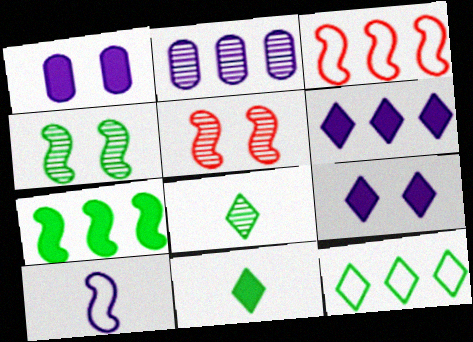[[1, 3, 8], 
[2, 5, 8], 
[2, 9, 10], 
[5, 7, 10]]